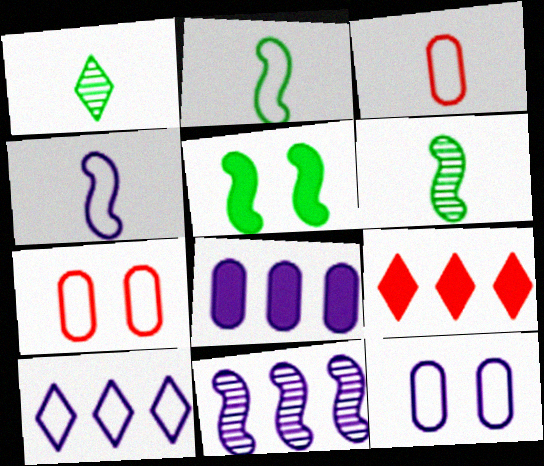[[2, 7, 10], 
[4, 10, 12], 
[6, 9, 12], 
[8, 10, 11]]